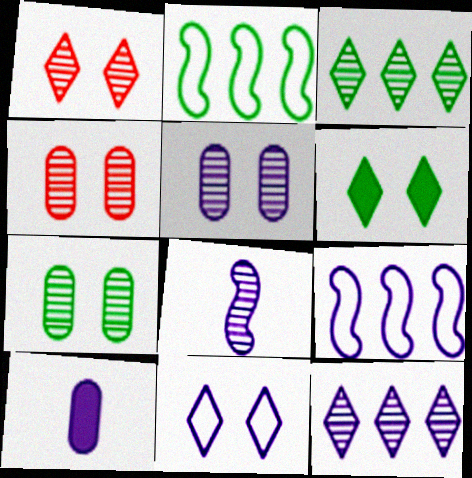[[1, 2, 10], 
[1, 6, 11], 
[3, 4, 8], 
[4, 5, 7], 
[5, 8, 12]]